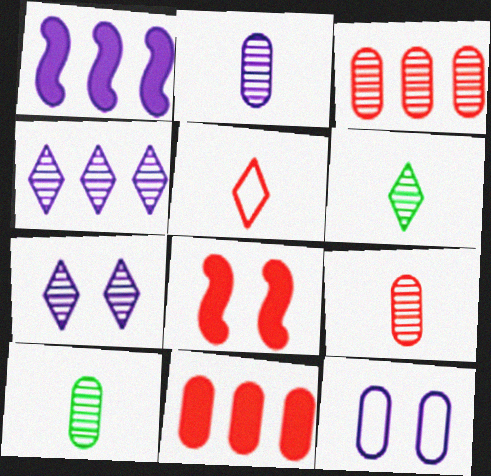[[2, 9, 10], 
[3, 5, 8], 
[10, 11, 12]]